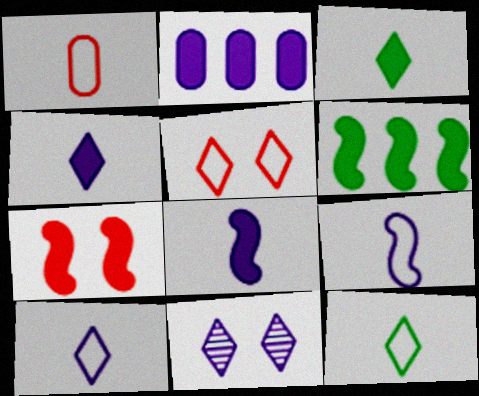[[1, 6, 11], 
[1, 9, 12], 
[2, 3, 7], 
[2, 9, 11], 
[6, 7, 8]]